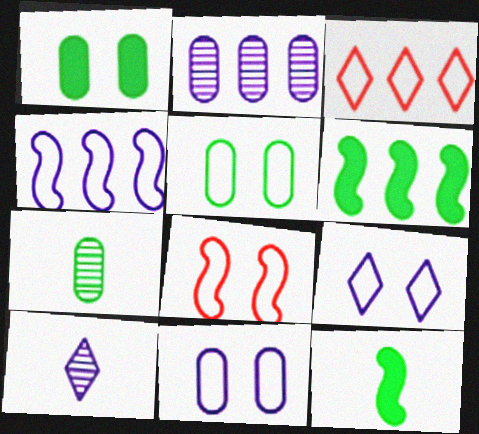[[2, 3, 6], 
[5, 8, 9]]